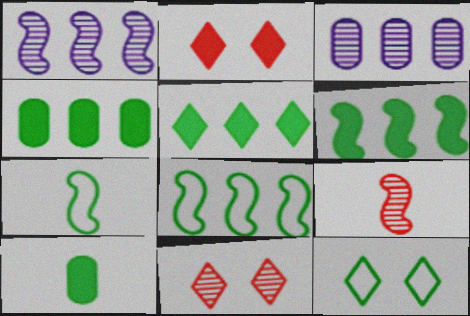[[2, 3, 7], 
[4, 5, 6]]